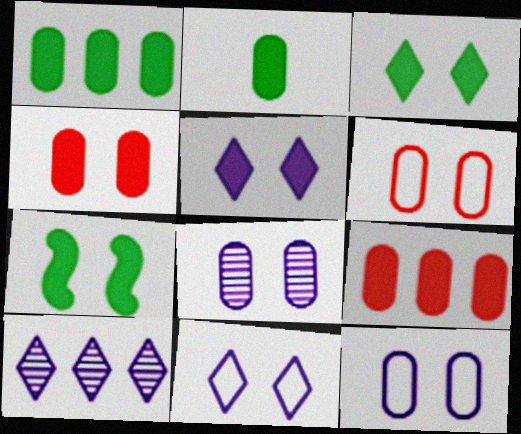[[4, 5, 7]]